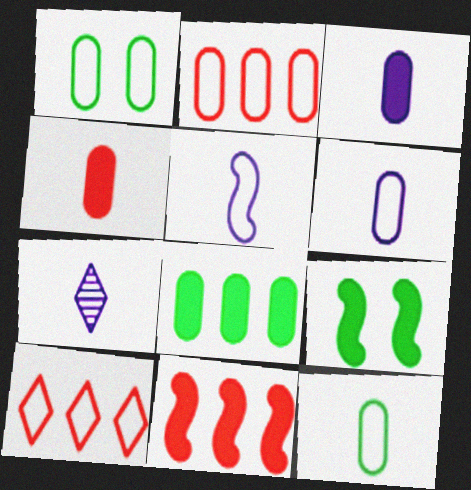[[1, 2, 6], 
[1, 5, 10], 
[1, 7, 11], 
[2, 7, 9], 
[3, 5, 7]]